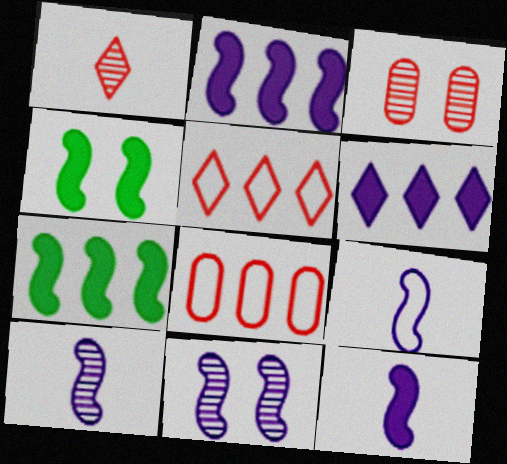[[2, 9, 11], 
[9, 10, 12]]